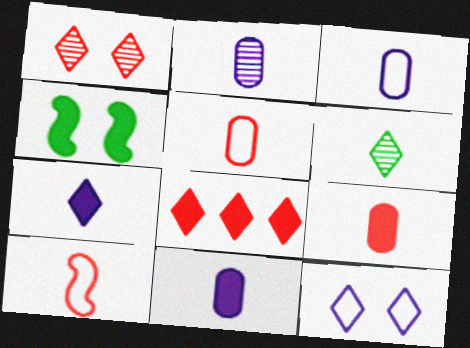[[2, 3, 11], 
[4, 8, 11], 
[6, 8, 12], 
[6, 10, 11]]